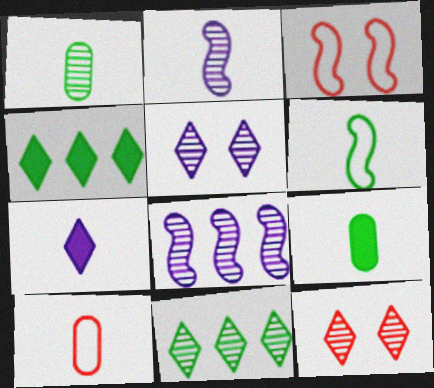[[1, 8, 12]]